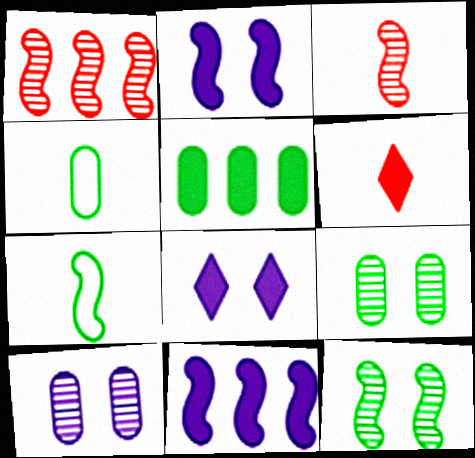[[1, 2, 7], 
[1, 4, 8], 
[2, 5, 6], 
[4, 5, 9]]